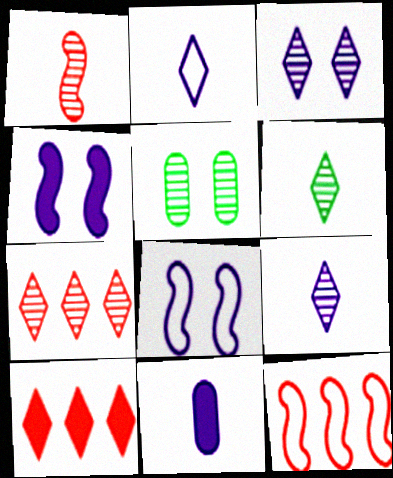[[3, 6, 7]]